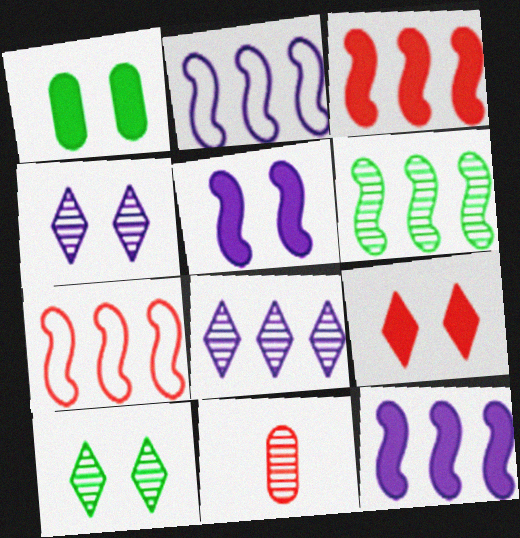[[1, 5, 9], 
[2, 3, 6], 
[4, 6, 11], 
[6, 7, 12], 
[7, 9, 11]]